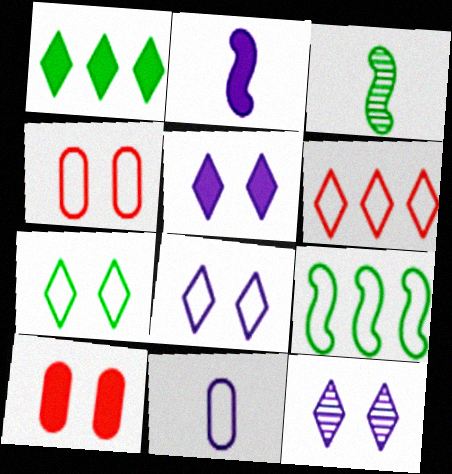[[1, 2, 10], 
[5, 8, 12]]